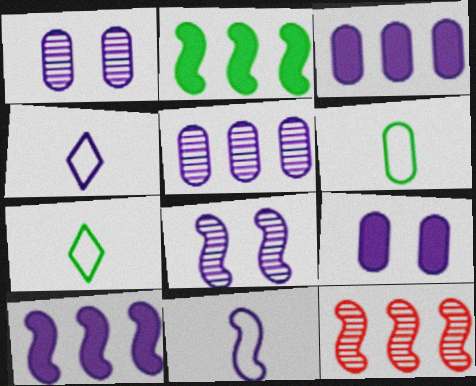[[1, 4, 10], 
[3, 4, 8], 
[7, 9, 12], 
[8, 10, 11]]